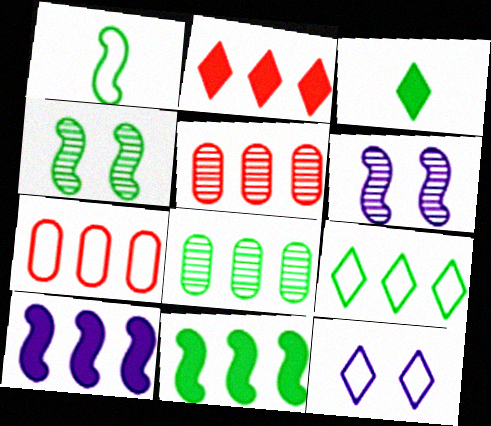[[1, 4, 11], 
[1, 7, 12], 
[3, 6, 7], 
[5, 9, 10], 
[8, 9, 11]]